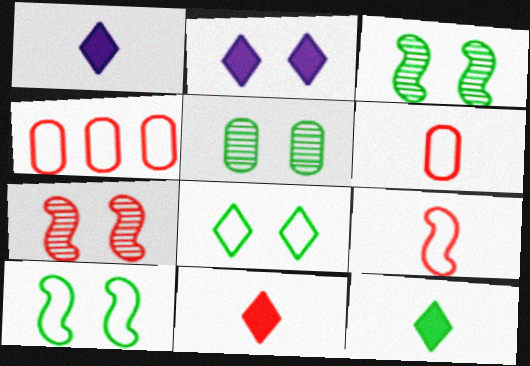[[1, 3, 4], 
[1, 11, 12], 
[4, 7, 11]]